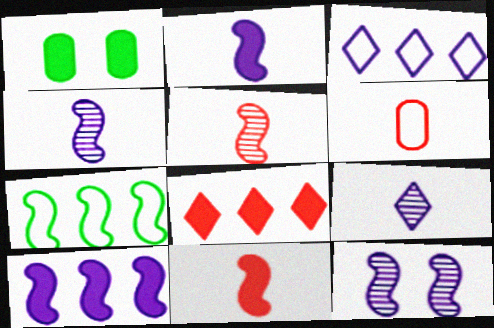[[1, 2, 8], 
[1, 3, 5], 
[7, 11, 12]]